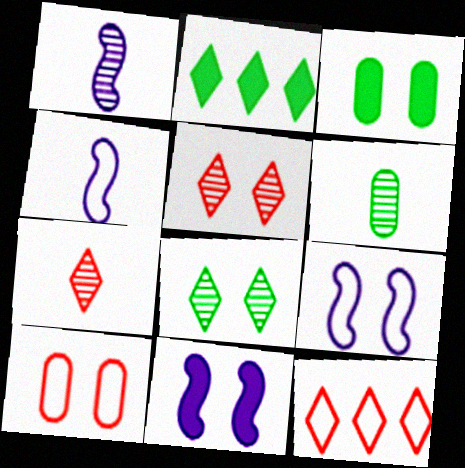[[1, 2, 10], 
[1, 3, 12], 
[1, 6, 7], 
[3, 5, 9], 
[6, 11, 12], 
[8, 10, 11]]